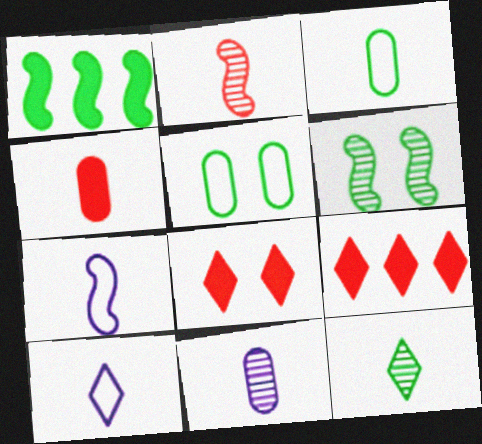[[1, 5, 12], 
[2, 11, 12], 
[3, 4, 11], 
[4, 7, 12]]